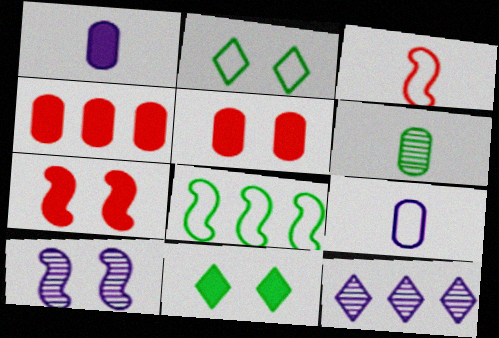[[2, 5, 10], 
[4, 8, 12], 
[6, 8, 11]]